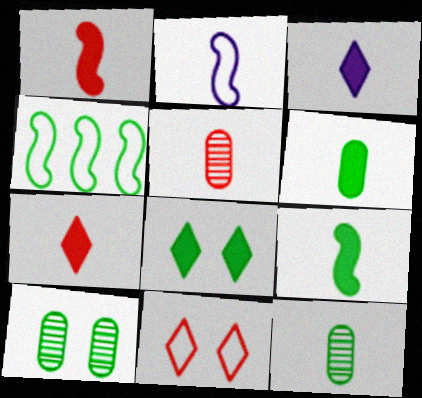[[1, 3, 6], 
[2, 7, 12], 
[4, 8, 12]]